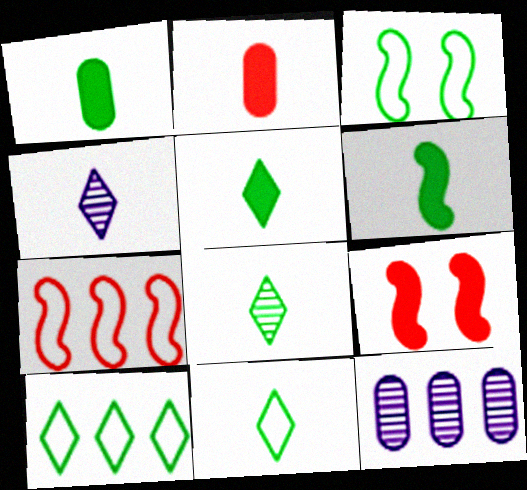[[1, 5, 6], 
[5, 8, 11], 
[9, 11, 12]]